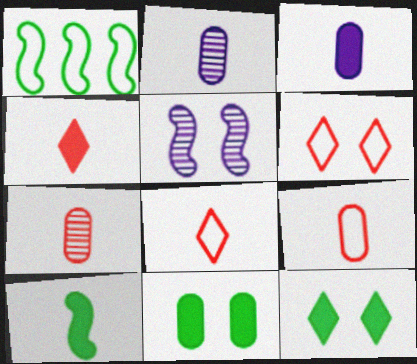[[2, 8, 10], 
[3, 4, 10], 
[5, 6, 11]]